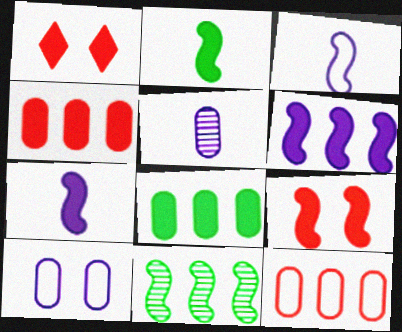[[1, 7, 8], 
[2, 6, 9], 
[3, 9, 11]]